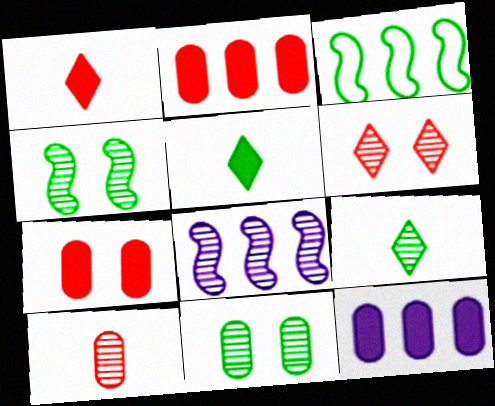[[3, 5, 11]]